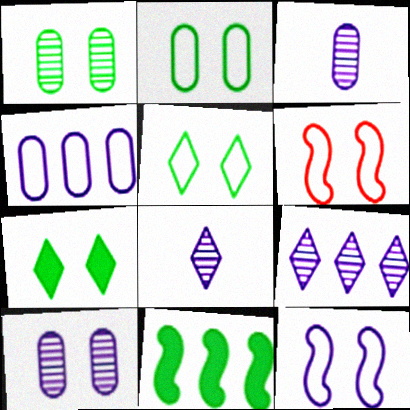[[6, 7, 10]]